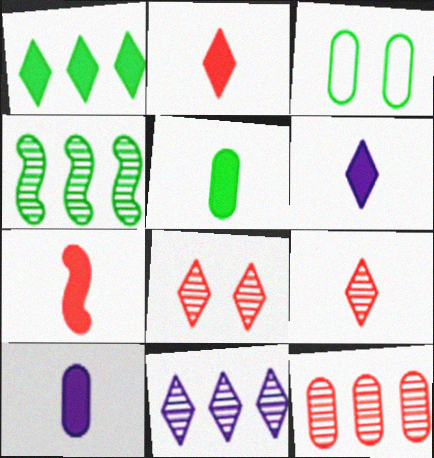[[3, 7, 11], 
[3, 10, 12], 
[4, 11, 12], 
[5, 6, 7]]